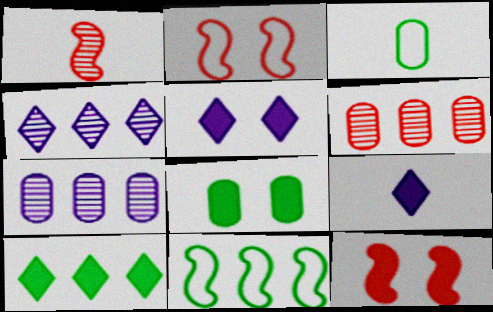[[1, 3, 9], 
[3, 4, 12], 
[5, 8, 12]]